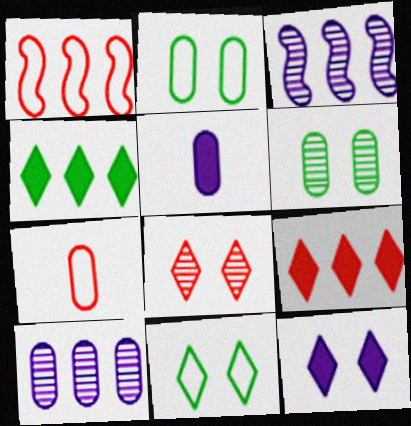[[1, 4, 10], 
[8, 11, 12]]